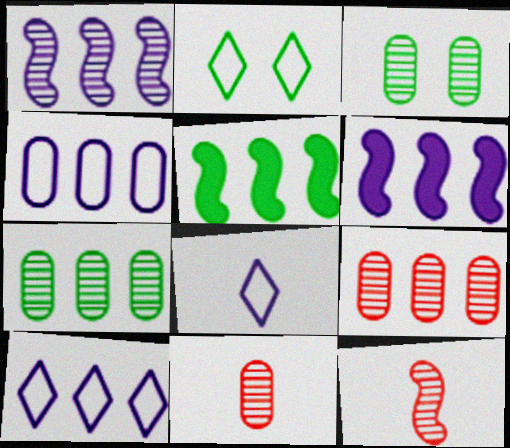[[2, 6, 11], 
[5, 9, 10]]